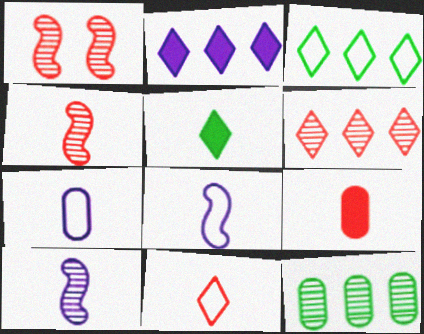[[2, 3, 6], 
[4, 5, 7], 
[4, 9, 11]]